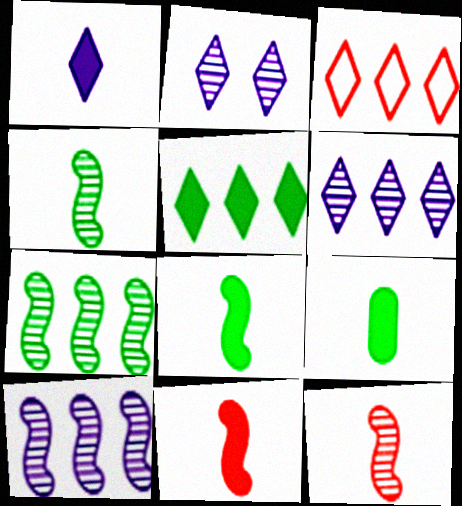[[1, 9, 11], 
[3, 5, 6]]